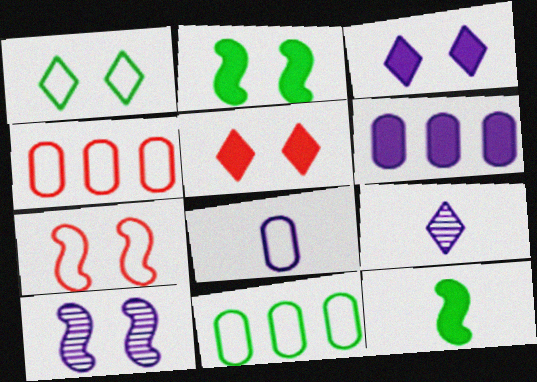[[2, 4, 9], 
[2, 7, 10], 
[5, 6, 12]]